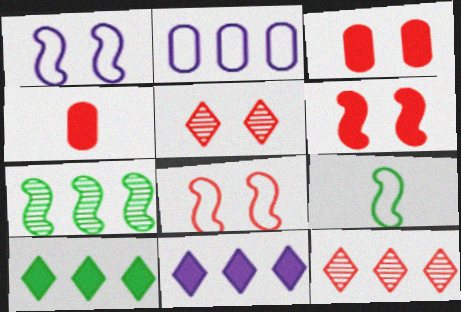[[3, 5, 8], 
[4, 8, 12]]